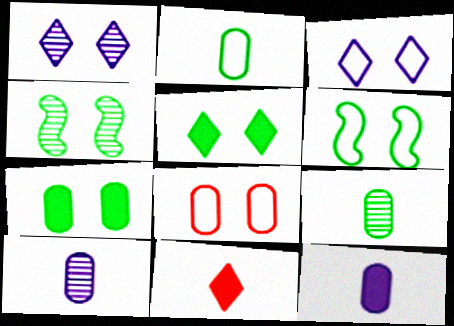[[3, 6, 8]]